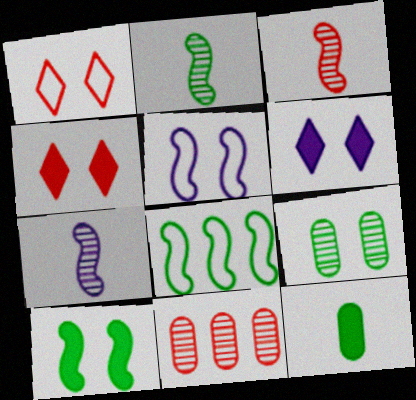[[2, 3, 7], 
[2, 8, 10], 
[4, 5, 9]]